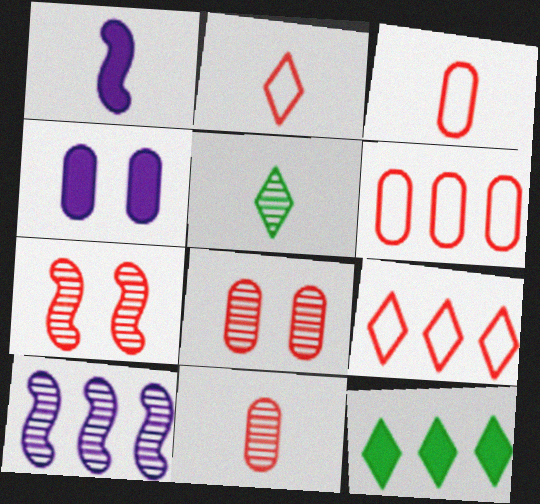[[1, 3, 5], 
[5, 8, 10], 
[6, 10, 12]]